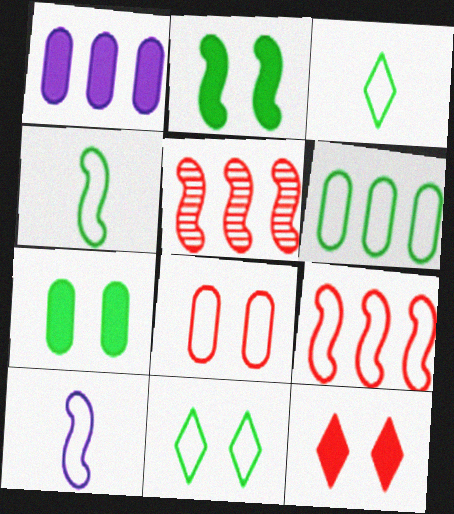[[2, 5, 10], 
[4, 6, 11]]